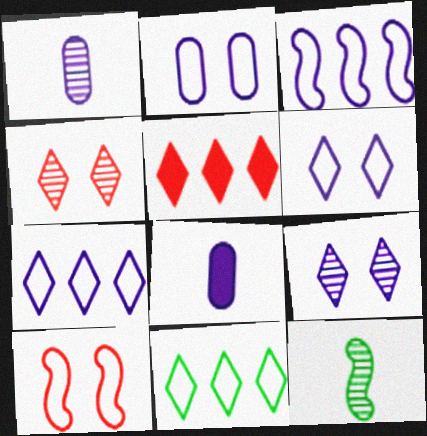[[2, 5, 12], 
[3, 8, 9]]